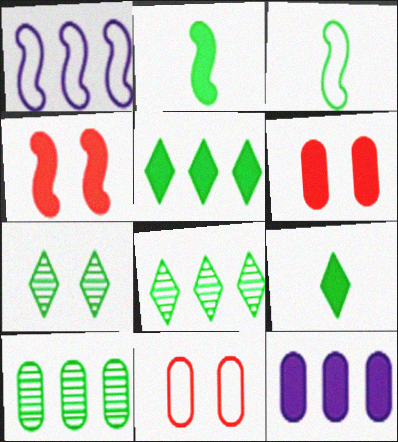[[4, 9, 12]]